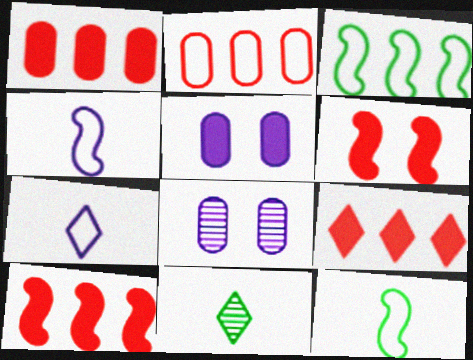[[1, 9, 10], 
[8, 9, 12]]